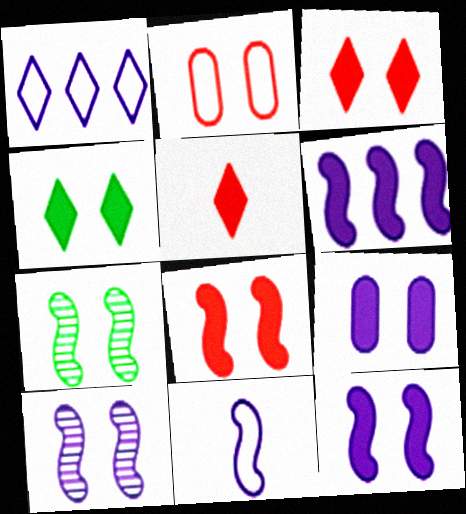[[2, 4, 10], 
[4, 8, 9], 
[6, 10, 11]]